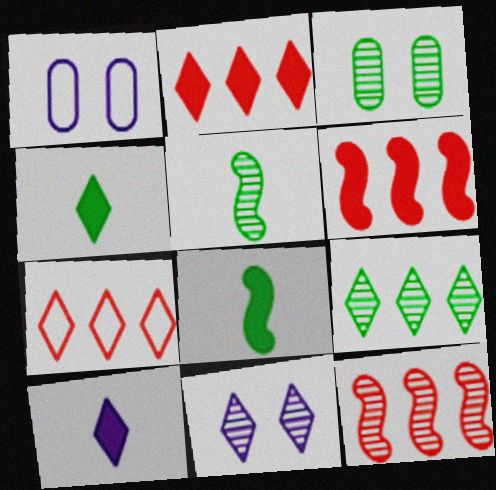[[1, 2, 5], 
[1, 4, 12], 
[3, 5, 9], 
[4, 7, 11]]